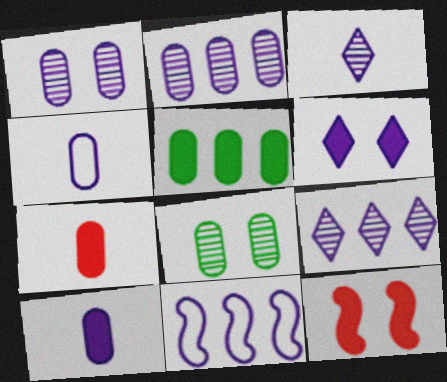[]